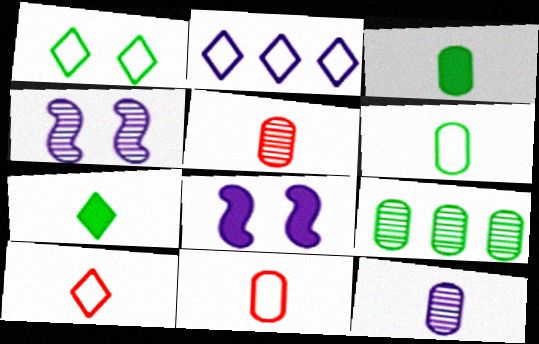[[1, 2, 10], 
[2, 8, 12], 
[3, 11, 12], 
[8, 9, 10]]